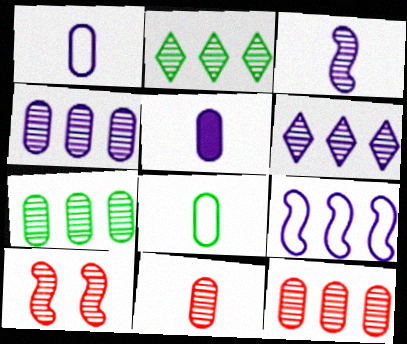[[4, 7, 12], 
[5, 8, 11]]